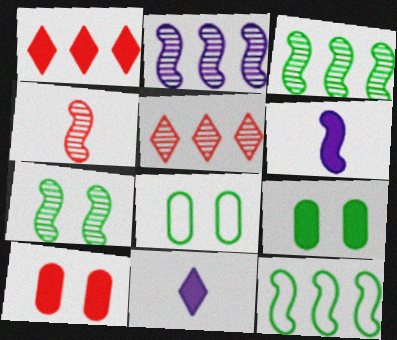[[1, 6, 9], 
[2, 4, 7], 
[5, 6, 8]]